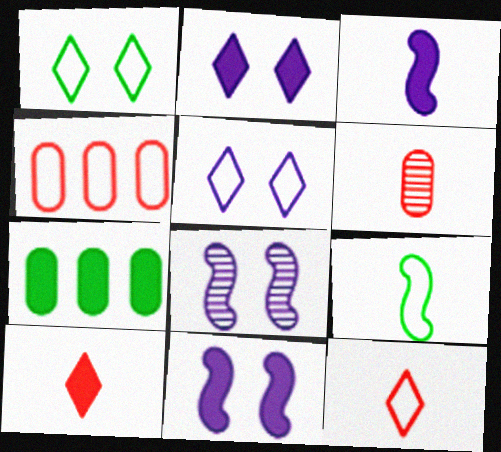[[4, 5, 9], 
[7, 8, 12], 
[7, 10, 11]]